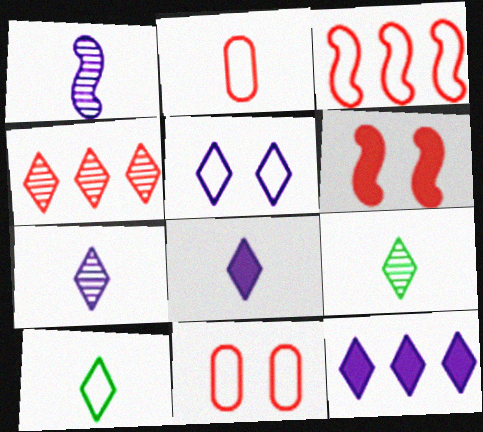[[2, 4, 6], 
[5, 7, 12]]